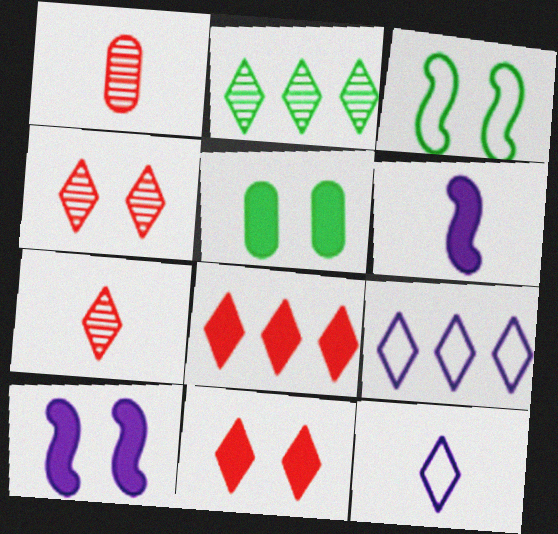[[2, 8, 9], 
[2, 11, 12], 
[5, 6, 8], 
[5, 10, 11]]